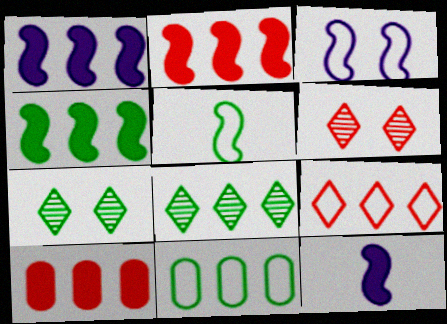[[1, 2, 4], 
[4, 8, 11], 
[6, 11, 12]]